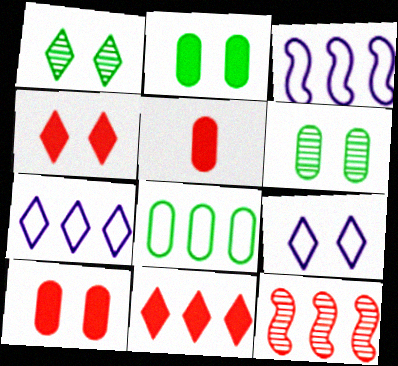[[1, 3, 5], 
[1, 4, 9]]